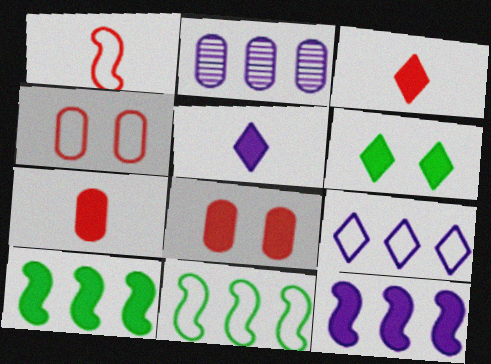[[1, 2, 6], 
[2, 9, 12], 
[5, 8, 10], 
[6, 7, 12]]